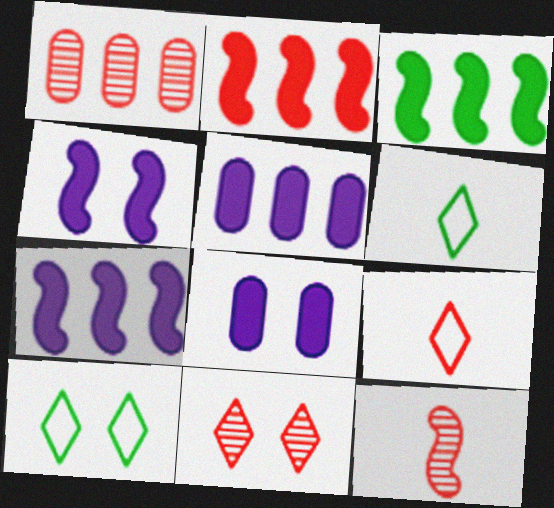[[1, 4, 6], 
[1, 11, 12], 
[2, 3, 7], 
[5, 10, 12]]